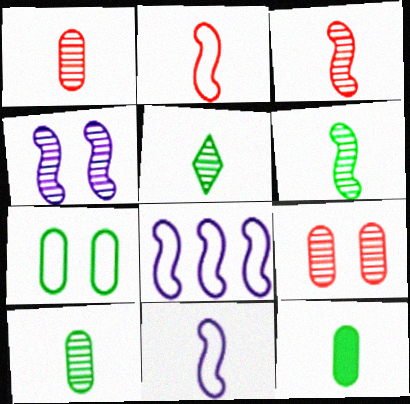[[5, 6, 10]]